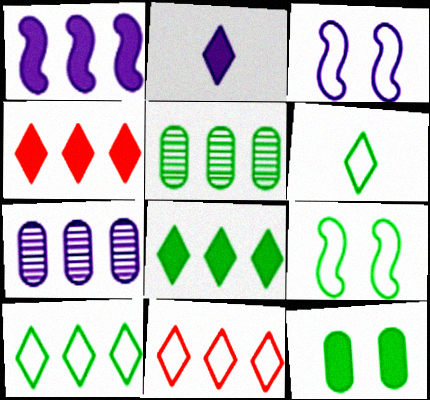[[1, 5, 11], 
[2, 3, 7]]